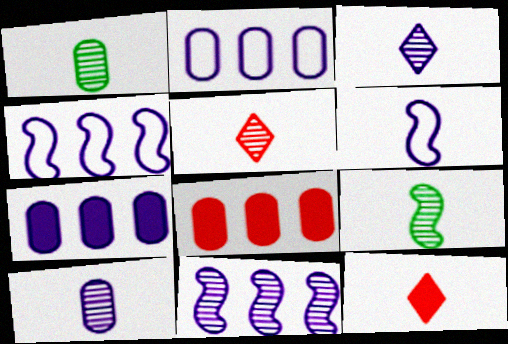[[1, 6, 12], 
[5, 9, 10]]